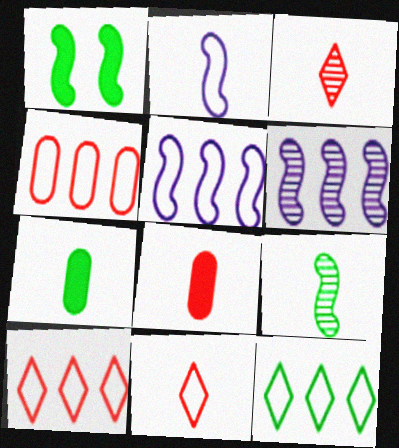[[2, 3, 7], 
[4, 5, 12]]